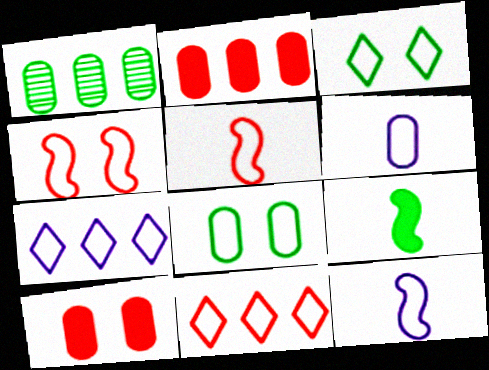[[1, 3, 9], 
[1, 6, 10], 
[5, 7, 8], 
[8, 11, 12]]